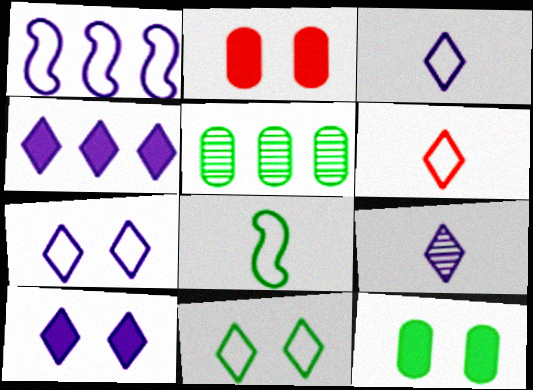[[4, 7, 9]]